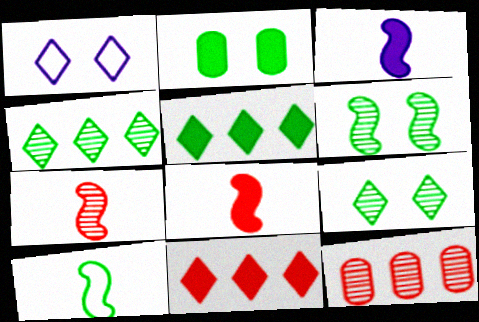[[2, 3, 11], 
[2, 4, 10], 
[3, 7, 10]]